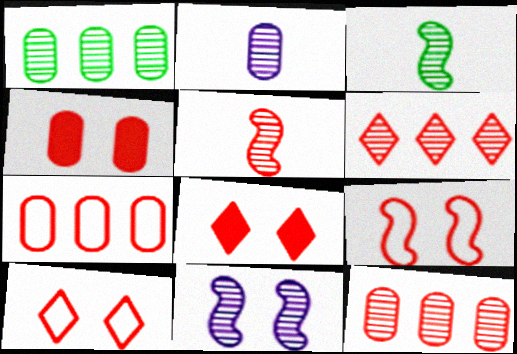[[5, 7, 8]]